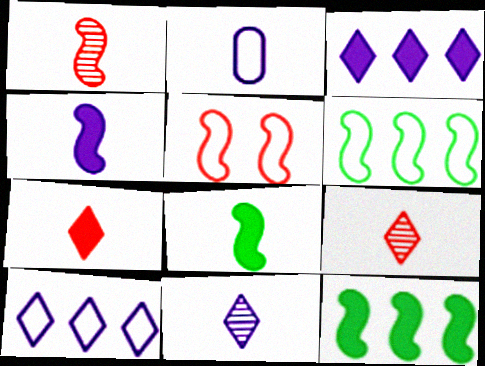[[2, 4, 11], 
[2, 8, 9]]